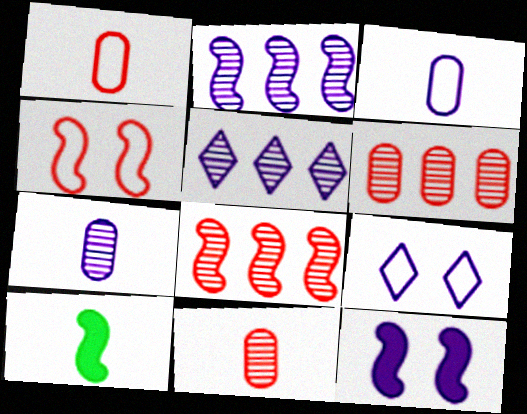[[2, 4, 10], 
[3, 5, 12], 
[6, 9, 10]]